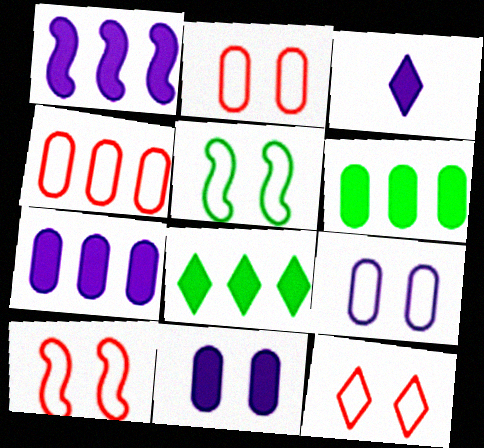[[1, 3, 11], 
[2, 10, 12], 
[5, 9, 12]]